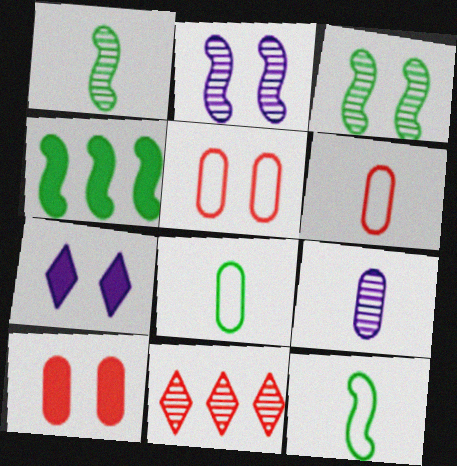[[3, 4, 12], 
[3, 5, 7], 
[3, 9, 11]]